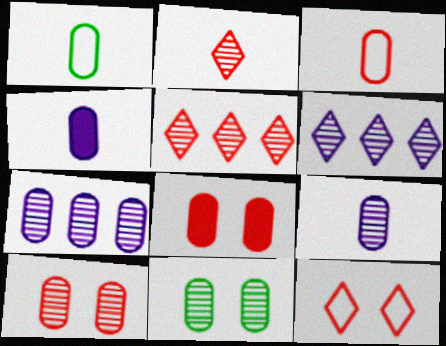[[1, 7, 8]]